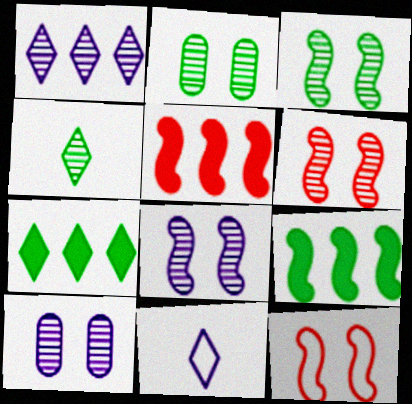[[2, 5, 11], 
[3, 6, 8]]